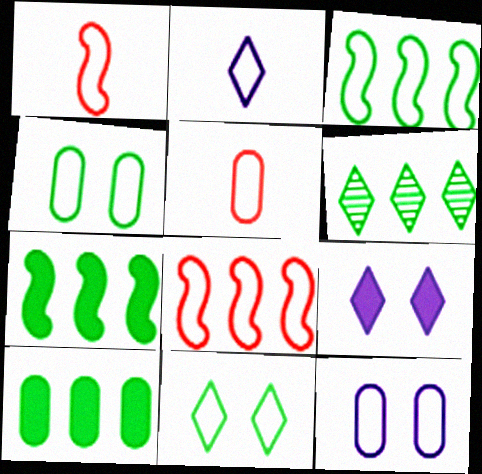[[2, 4, 8], 
[3, 6, 10]]